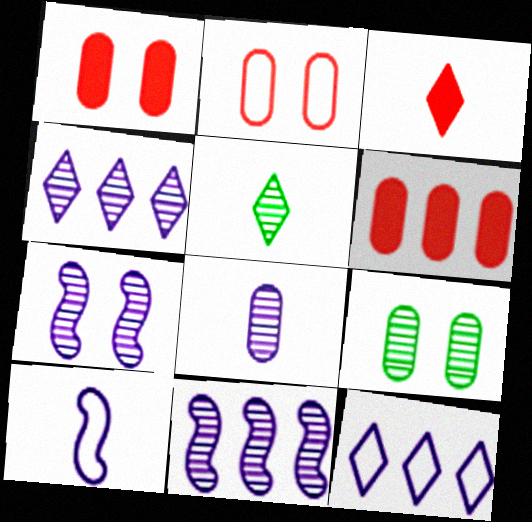[[4, 7, 8]]